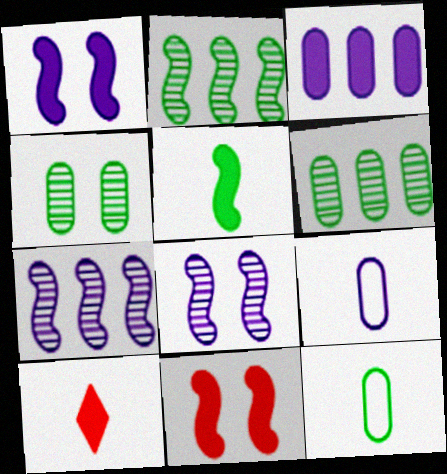[]